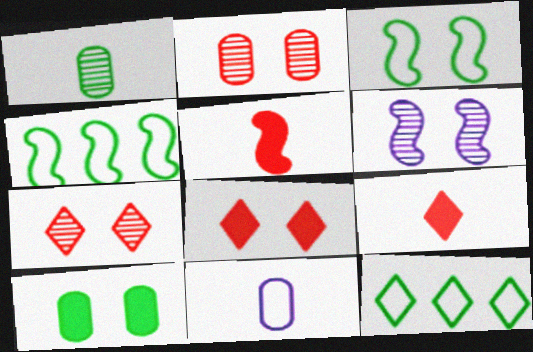[[4, 5, 6]]